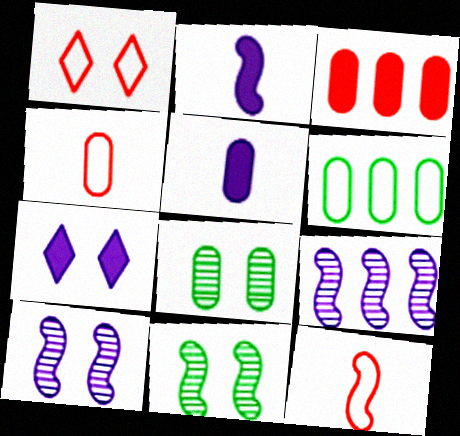[]